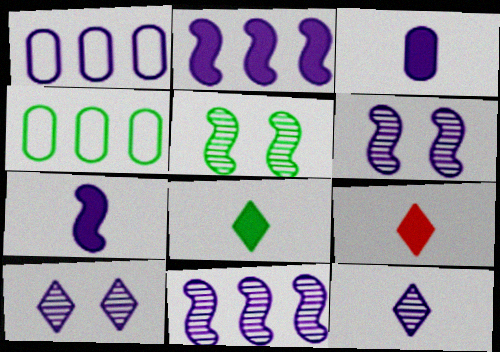[[1, 5, 9], 
[1, 7, 10], 
[4, 5, 8], 
[4, 6, 9]]